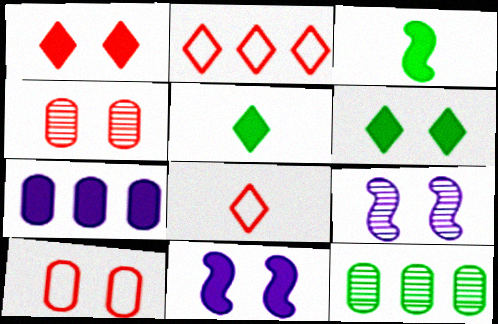[[1, 3, 7], 
[6, 9, 10], 
[8, 11, 12]]